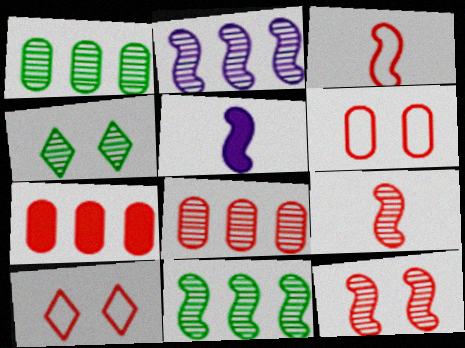[[1, 5, 10], 
[7, 9, 10]]